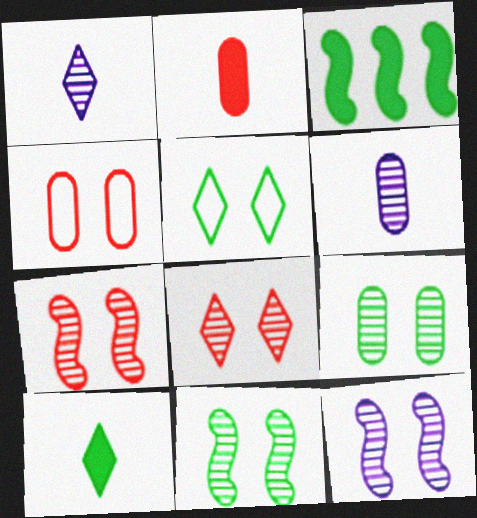[[1, 3, 4], 
[7, 11, 12], 
[8, 9, 12]]